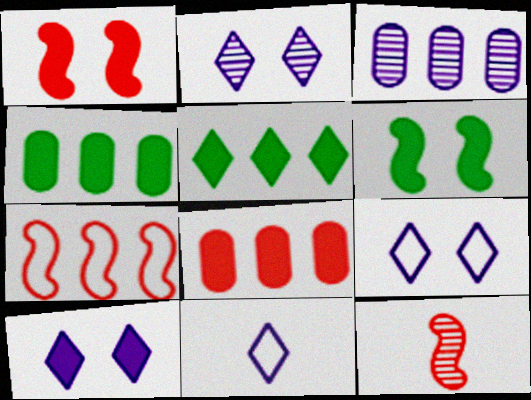[[1, 7, 12], 
[2, 9, 10], 
[3, 5, 7], 
[4, 9, 12]]